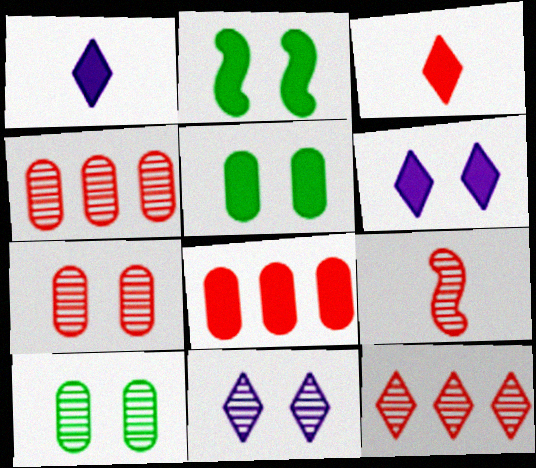[[1, 2, 8], 
[7, 9, 12]]